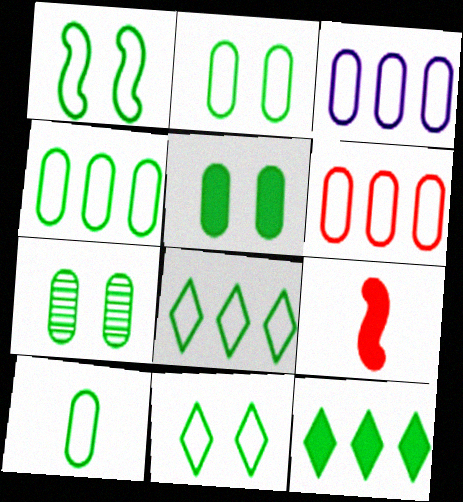[[1, 2, 11], 
[1, 8, 10], 
[2, 4, 10], 
[2, 5, 7], 
[3, 4, 6]]